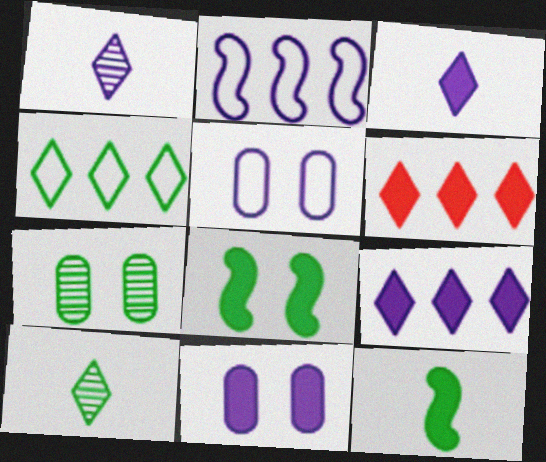[[1, 2, 11], 
[4, 7, 12], 
[6, 11, 12]]